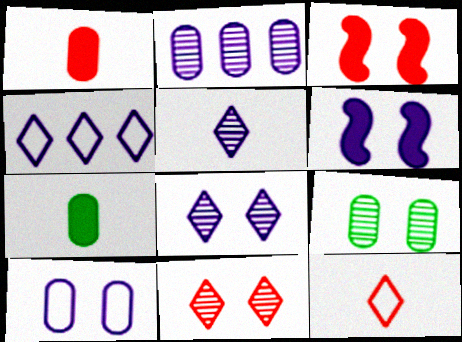[[6, 8, 10]]